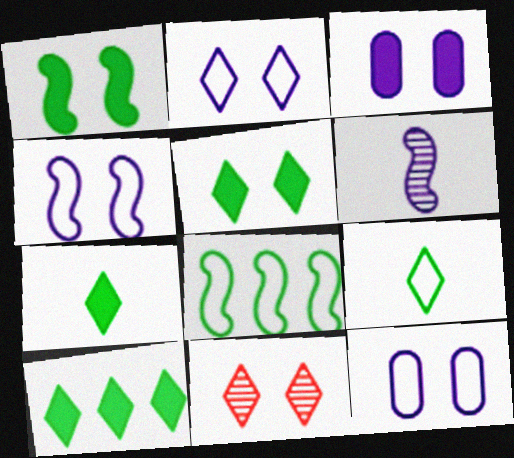[[1, 11, 12], 
[2, 4, 12], 
[2, 5, 11], 
[5, 7, 10]]